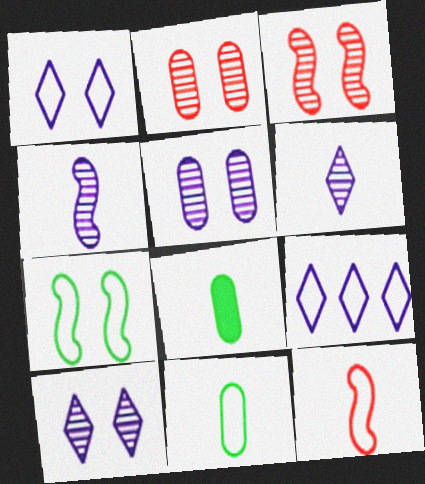[[3, 8, 9], 
[6, 8, 12]]